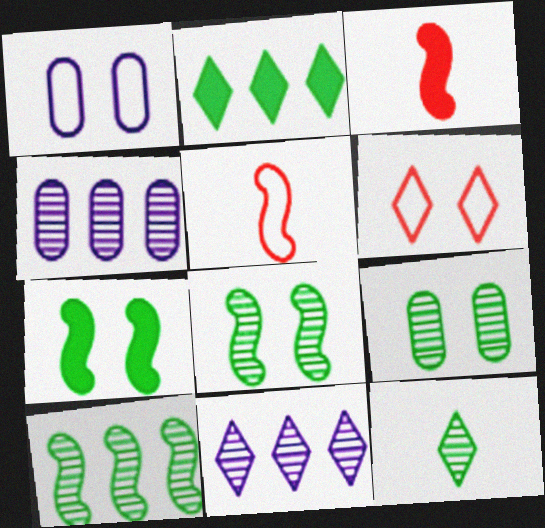[[9, 10, 12]]